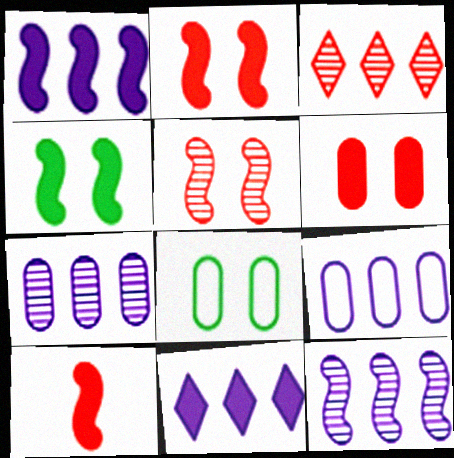[[1, 4, 10], 
[9, 11, 12]]